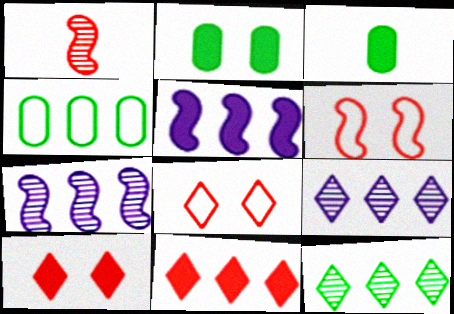[[3, 5, 10], 
[3, 6, 9], 
[3, 7, 8], 
[4, 7, 11]]